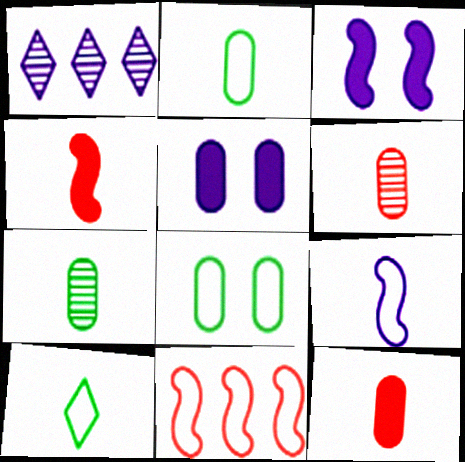[[1, 4, 8], 
[1, 5, 9]]